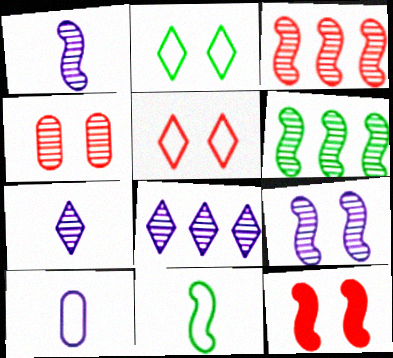[[4, 5, 12], 
[4, 6, 7]]